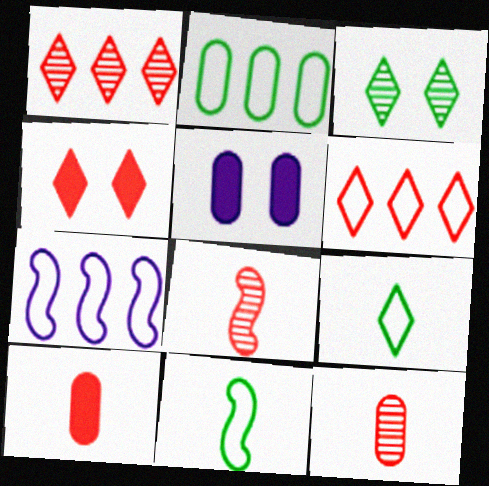[[1, 5, 11], 
[2, 5, 12], 
[2, 6, 7], 
[3, 7, 10]]